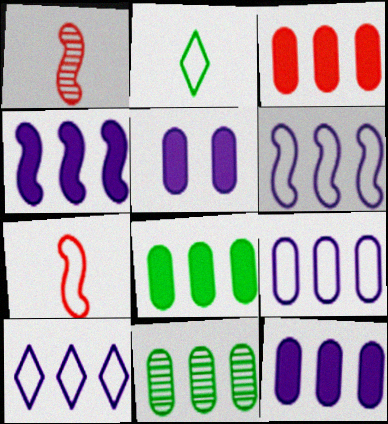[[3, 8, 12], 
[3, 9, 11], 
[6, 9, 10]]